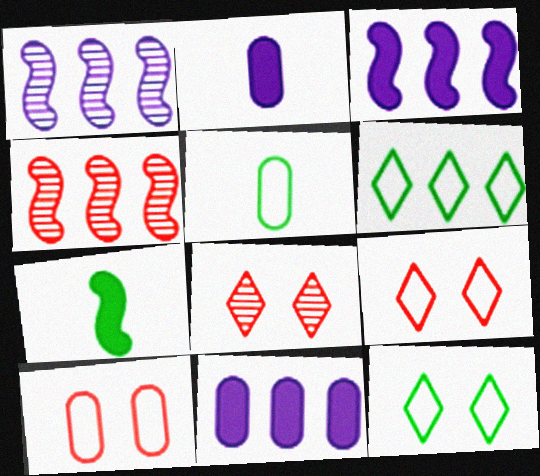[[2, 4, 12], 
[3, 5, 8], 
[4, 6, 11]]